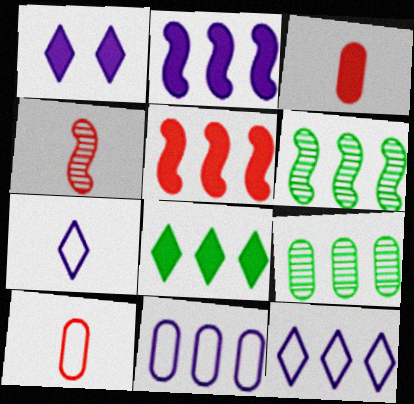[[1, 6, 10], 
[5, 9, 12]]